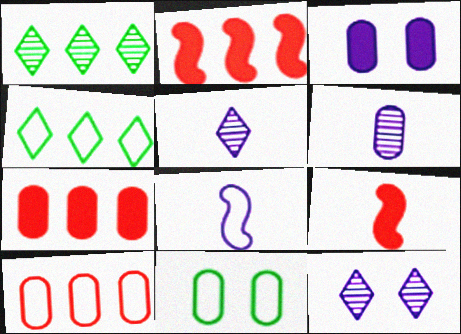[[2, 5, 11], 
[6, 7, 11]]